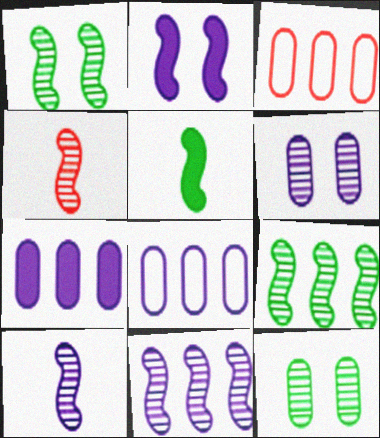[[1, 4, 11]]